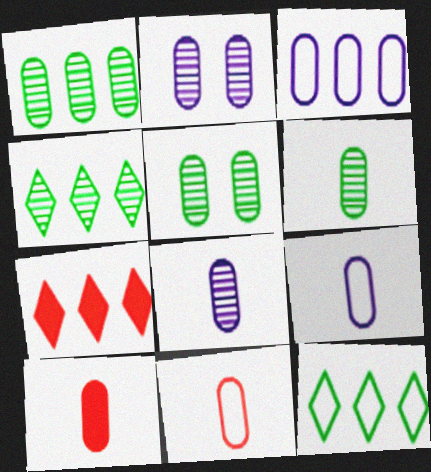[[1, 5, 6], 
[3, 5, 10], 
[6, 9, 10]]